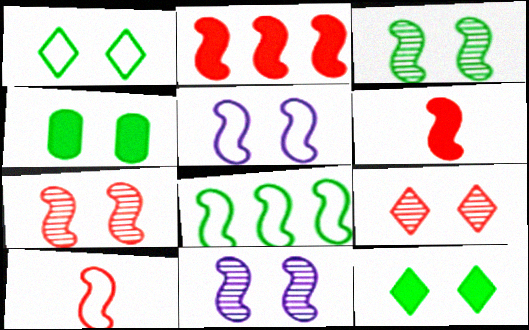[[1, 3, 4], 
[2, 7, 10], 
[3, 7, 11], 
[4, 5, 9], 
[5, 8, 10], 
[6, 8, 11]]